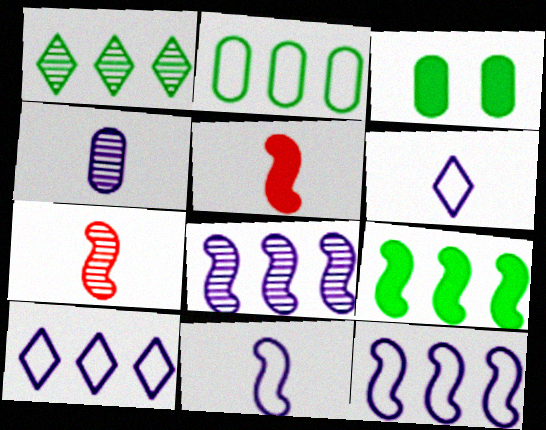[[1, 2, 9], 
[3, 7, 10]]